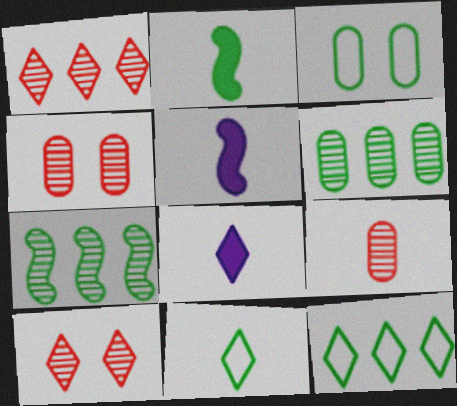[[1, 3, 5], 
[4, 5, 12], 
[5, 9, 11], 
[8, 10, 12]]